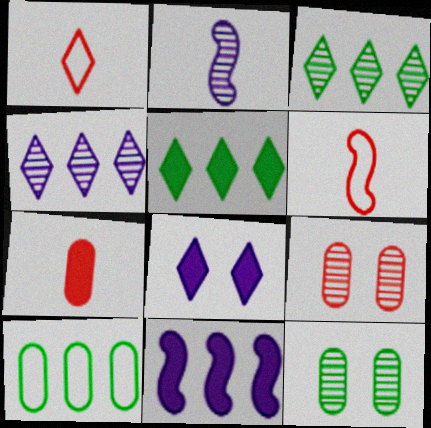[[1, 3, 8], 
[1, 11, 12], 
[2, 3, 9]]